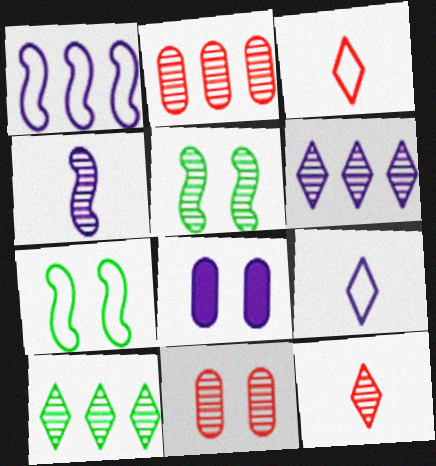[[4, 10, 11]]